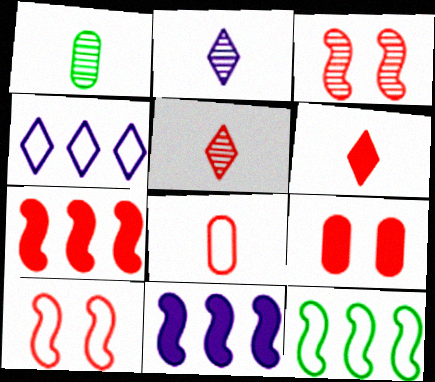[[2, 9, 12], 
[6, 7, 9]]